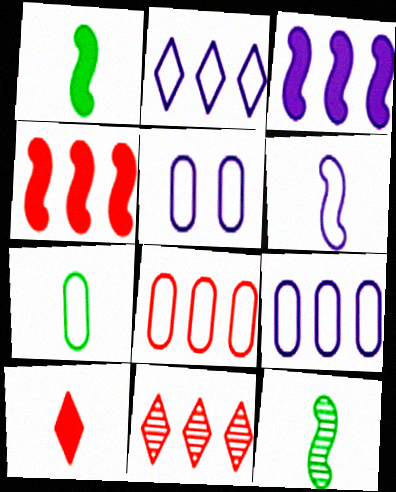[[1, 5, 11], 
[2, 5, 6], 
[4, 8, 11], 
[5, 7, 8]]